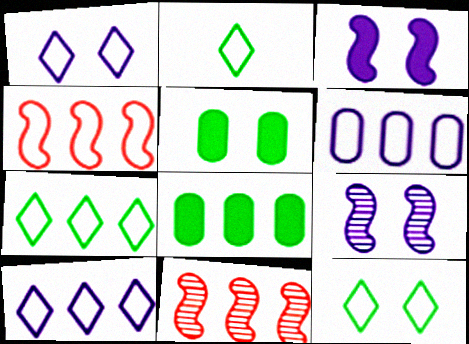[[2, 7, 12], 
[4, 6, 7], 
[8, 10, 11]]